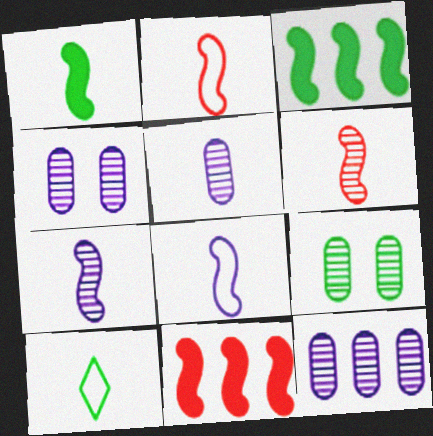[[1, 2, 7], 
[1, 6, 8], 
[3, 9, 10], 
[4, 5, 12], 
[4, 10, 11]]